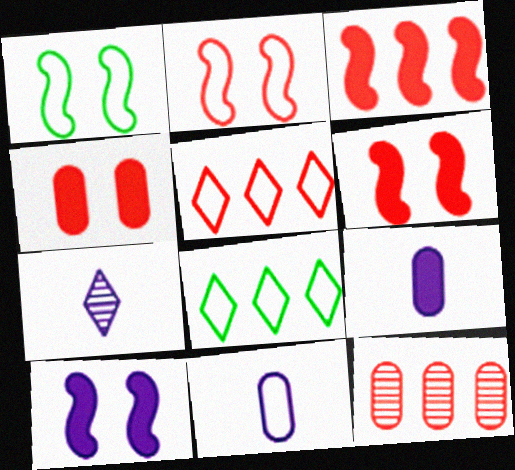[[1, 5, 11], 
[2, 8, 11], 
[3, 5, 12]]